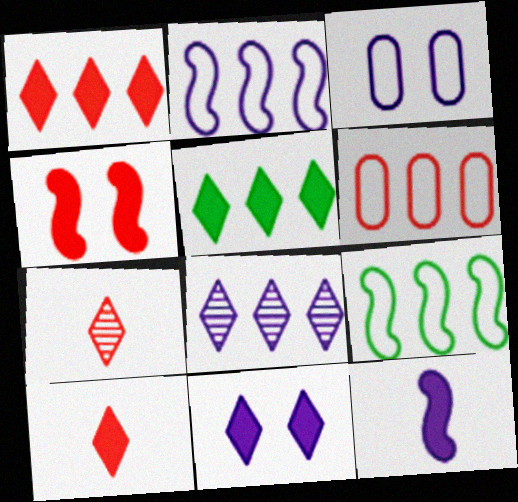[[3, 8, 12], 
[4, 6, 7], 
[5, 10, 11]]